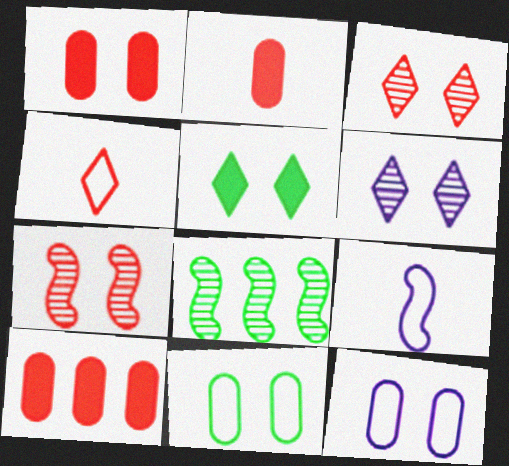[[1, 2, 10], 
[4, 7, 10], 
[5, 7, 12]]